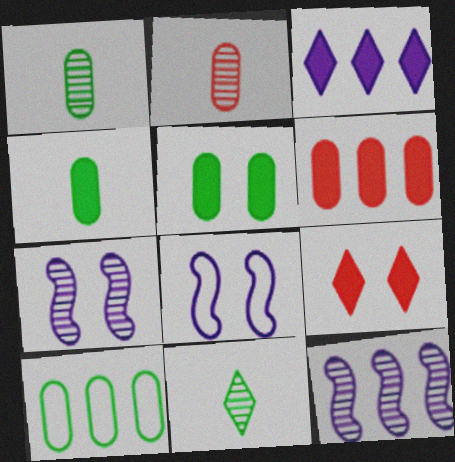[[1, 5, 10], 
[6, 8, 11]]